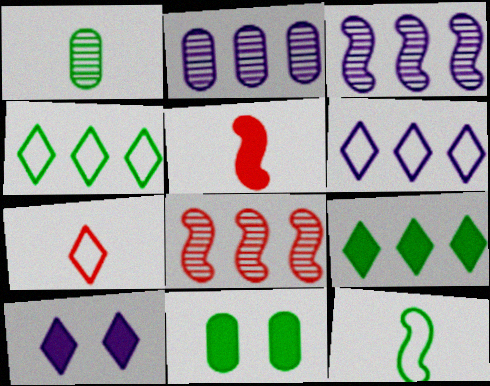[[3, 7, 11]]